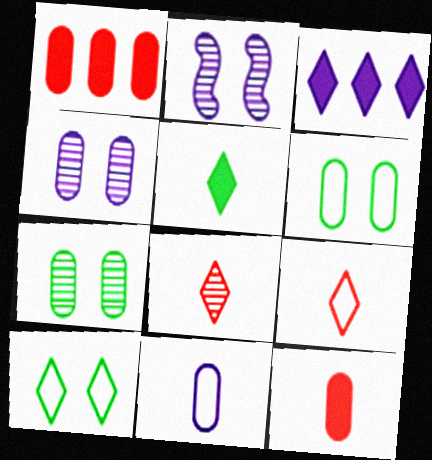[[1, 7, 11], 
[2, 3, 11], 
[3, 8, 10]]